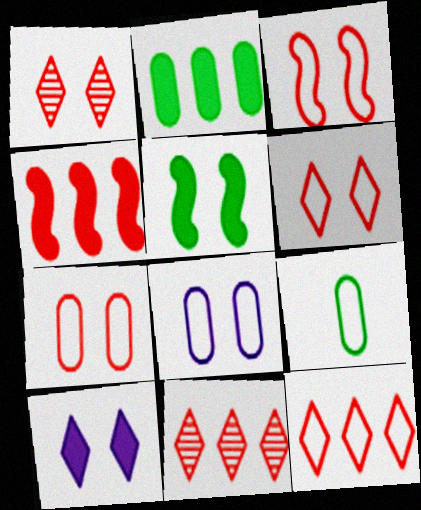[[1, 5, 8], 
[3, 6, 7]]